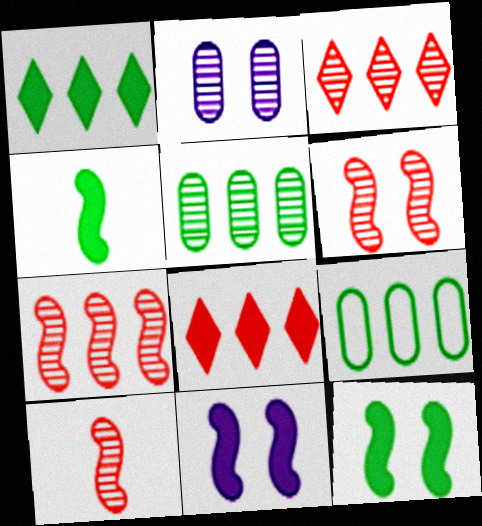[[6, 7, 10]]